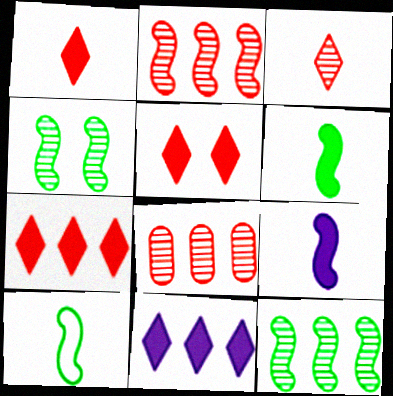[[1, 5, 7]]